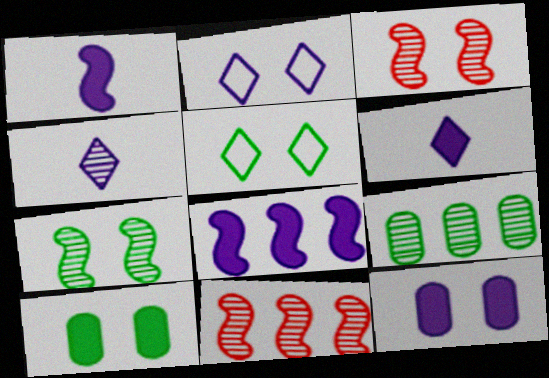[[2, 3, 10], 
[3, 4, 9], 
[3, 5, 12], 
[5, 7, 10], 
[6, 8, 12]]